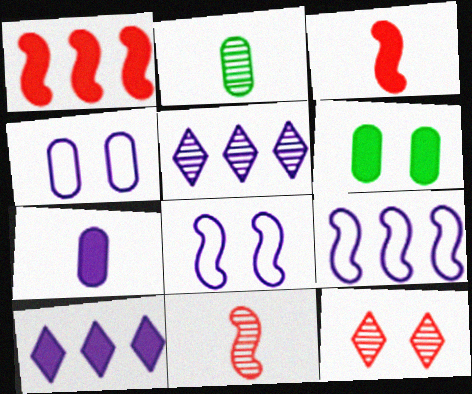[[3, 6, 10], 
[5, 7, 8], 
[6, 8, 12]]